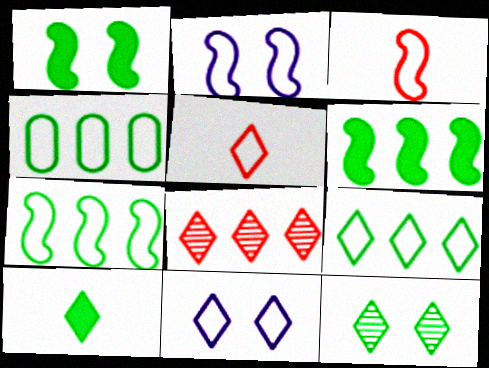[[2, 3, 7], 
[2, 4, 5], 
[3, 4, 11], 
[4, 7, 9], 
[5, 9, 11], 
[8, 10, 11], 
[9, 10, 12]]